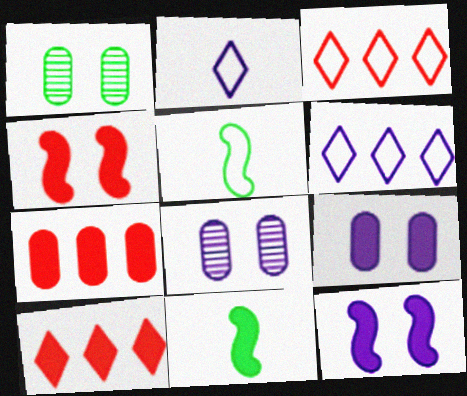[[3, 8, 11], 
[5, 8, 10], 
[9, 10, 11]]